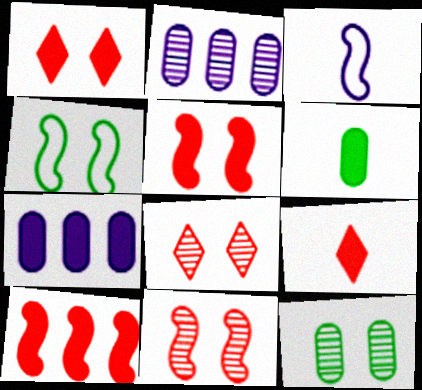[[2, 4, 9]]